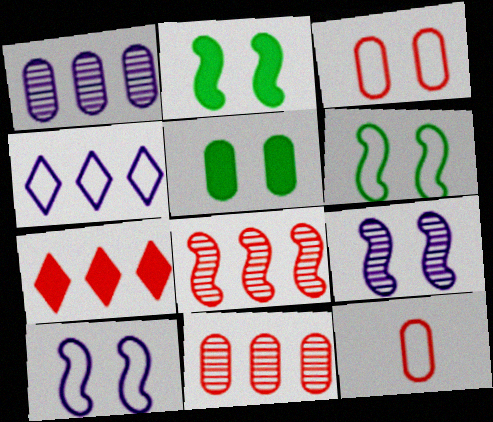[[1, 5, 12], 
[4, 6, 12]]